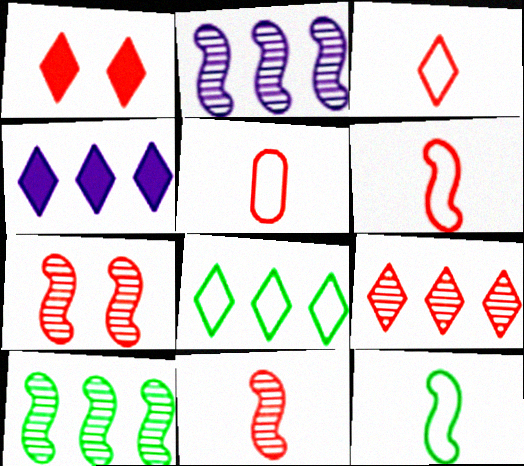[[1, 3, 9], 
[3, 5, 6], 
[4, 8, 9]]